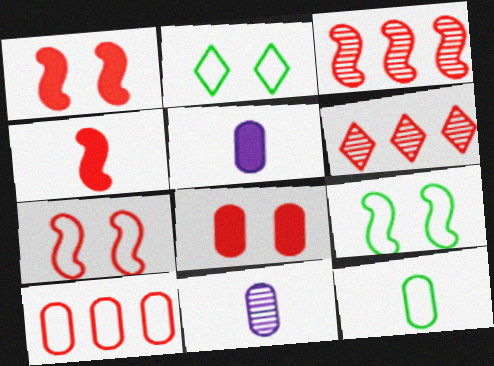[[2, 3, 5], 
[3, 4, 7], 
[5, 6, 9]]